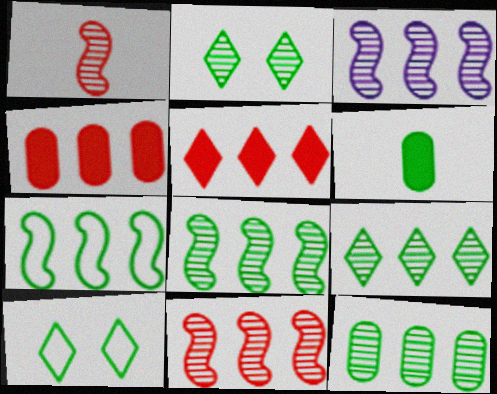[[2, 6, 7], 
[3, 8, 11], 
[6, 8, 10], 
[8, 9, 12]]